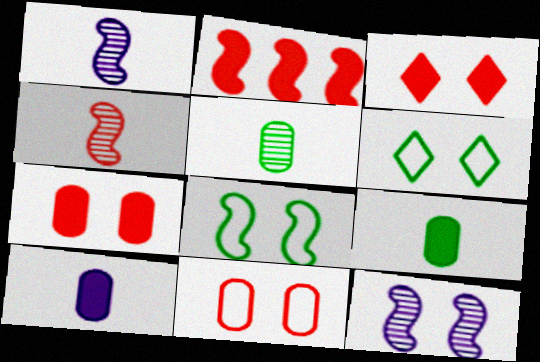[[1, 2, 8], 
[6, 7, 12]]